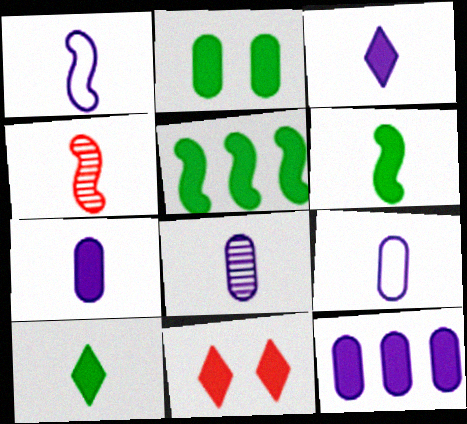[[1, 3, 8], 
[1, 4, 6], 
[2, 5, 10], 
[4, 9, 10], 
[5, 7, 11], 
[6, 11, 12], 
[7, 8, 9]]